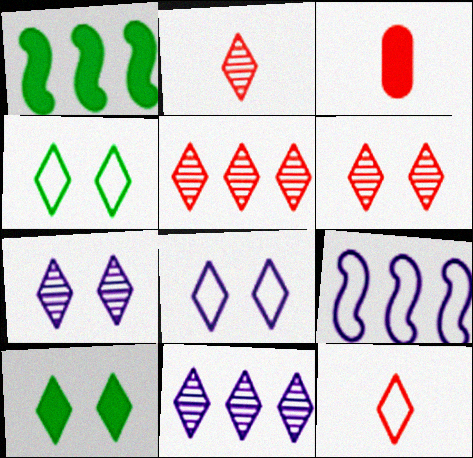[[2, 5, 6], 
[6, 8, 10], 
[10, 11, 12]]